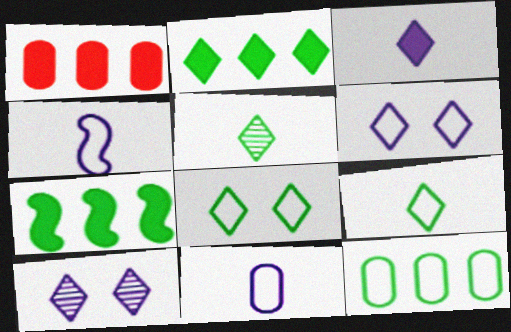[[2, 5, 8]]